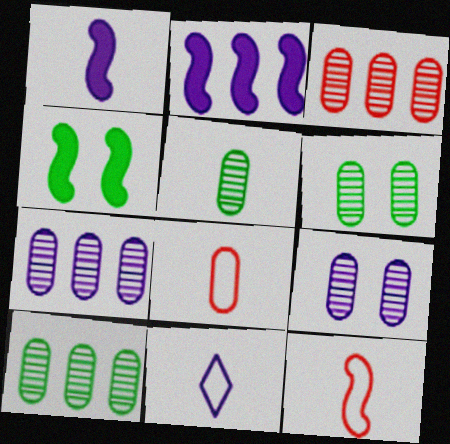[[2, 9, 11], 
[3, 4, 11], 
[3, 5, 9], 
[3, 7, 10], 
[5, 6, 10]]